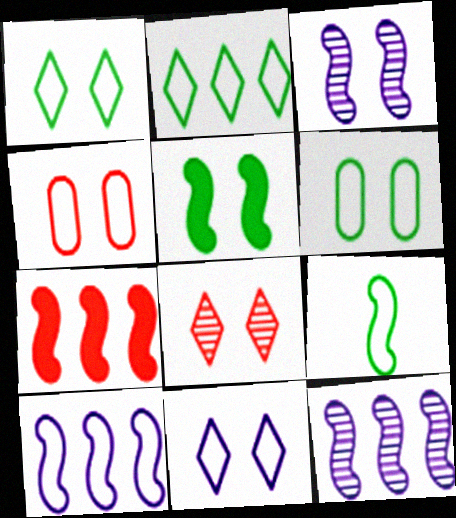[[2, 6, 9], 
[3, 7, 9]]